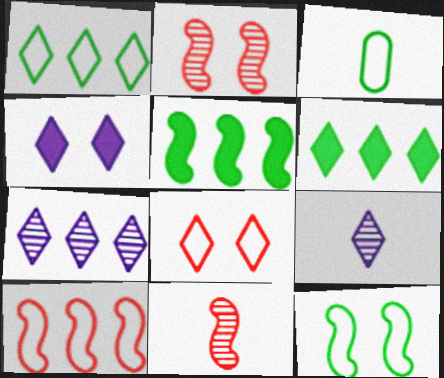[[1, 3, 12], 
[6, 8, 9]]